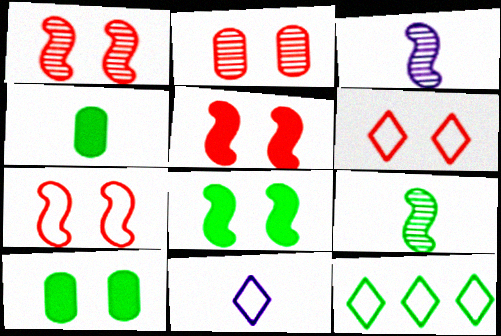[[1, 5, 7], 
[2, 5, 6], 
[6, 11, 12], 
[9, 10, 12]]